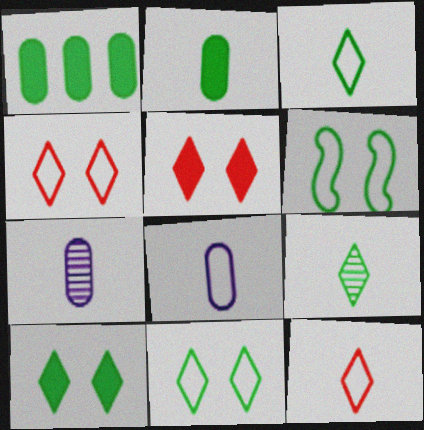[[1, 6, 9]]